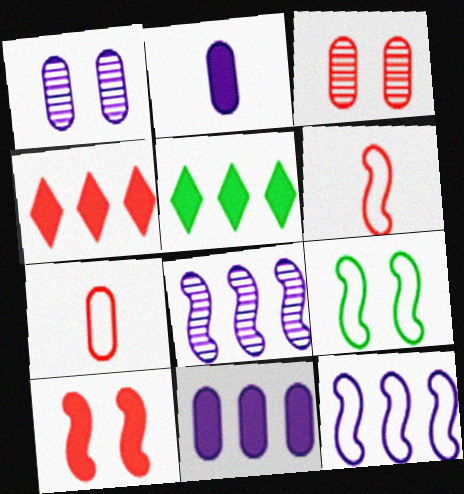[[1, 5, 6], 
[2, 5, 10], 
[3, 4, 6], 
[6, 9, 12]]